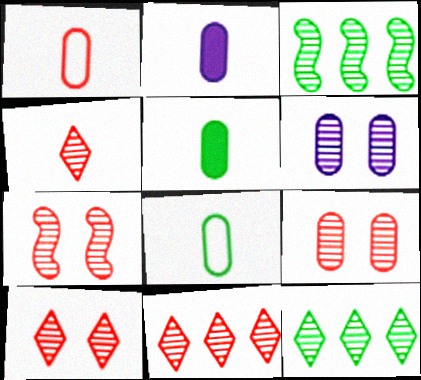[[3, 4, 6], 
[4, 10, 11], 
[7, 9, 10]]